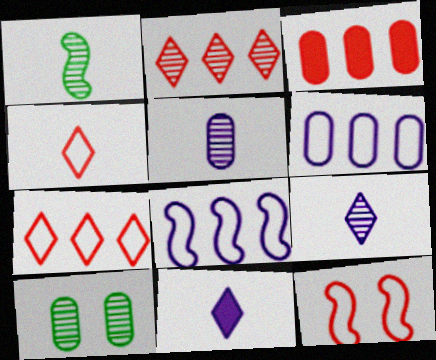[]